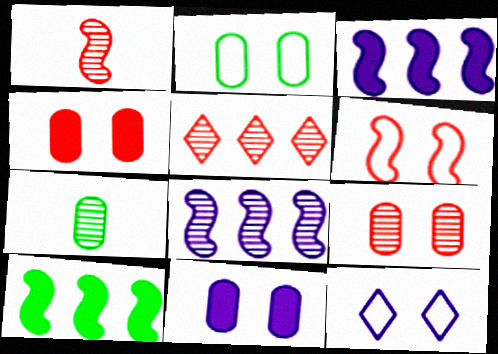[[1, 5, 9], 
[2, 6, 12], 
[2, 9, 11]]